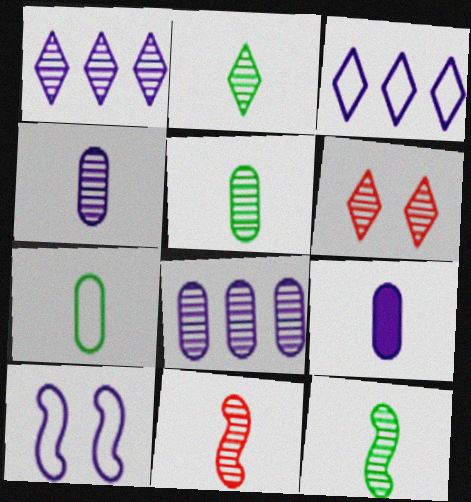[[1, 2, 6], 
[1, 9, 10], 
[2, 4, 11], 
[2, 5, 12], 
[6, 8, 12]]